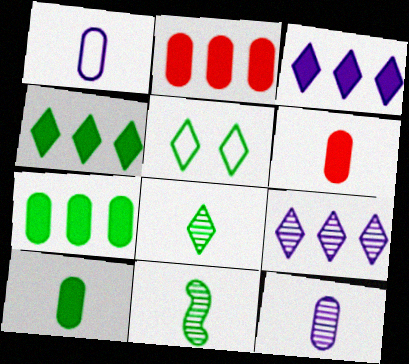[[4, 5, 8], 
[5, 7, 11]]